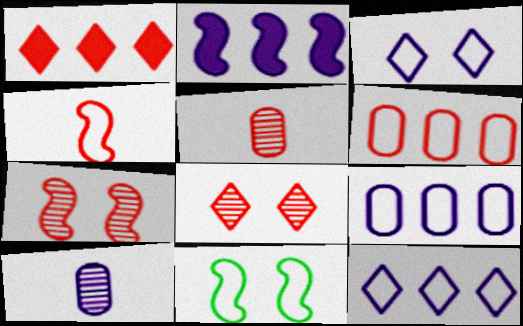[[1, 10, 11], 
[2, 3, 10]]